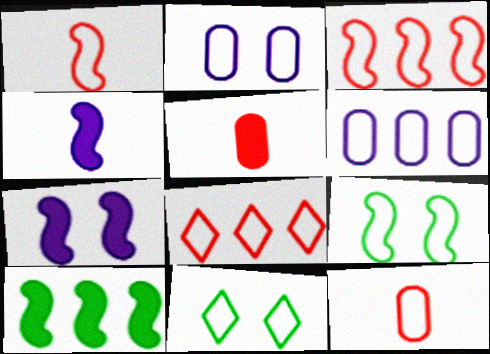[[1, 6, 11]]